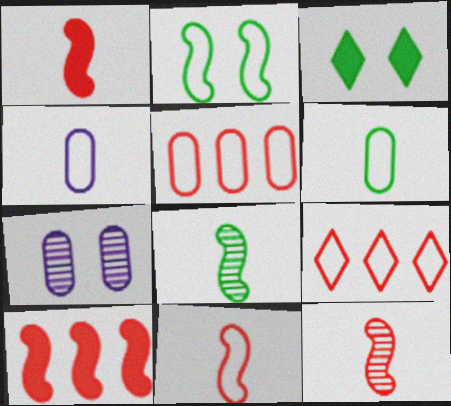[[1, 11, 12], 
[2, 4, 9]]